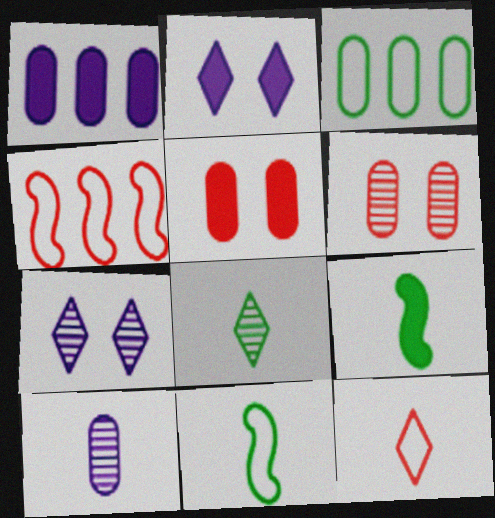[[3, 5, 10], 
[9, 10, 12]]